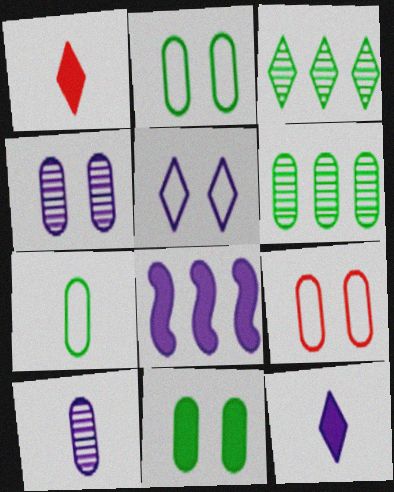[[1, 3, 5], 
[1, 8, 11], 
[4, 9, 11], 
[5, 8, 10], 
[6, 7, 11]]